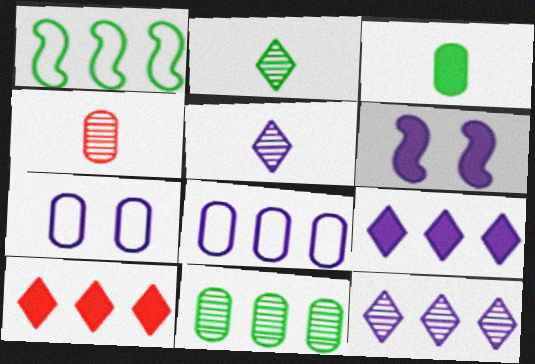[[3, 6, 10], 
[5, 6, 8]]